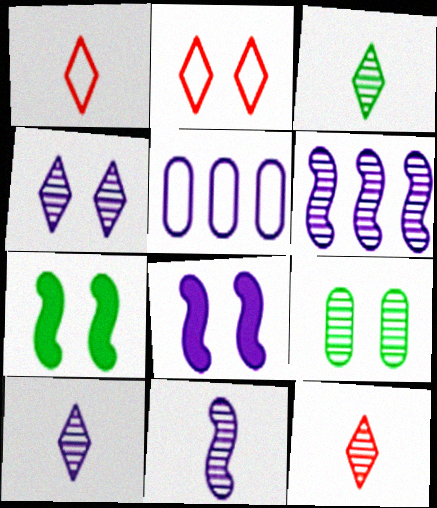[[2, 8, 9], 
[3, 10, 12], 
[5, 7, 12], 
[5, 8, 10], 
[6, 9, 12]]